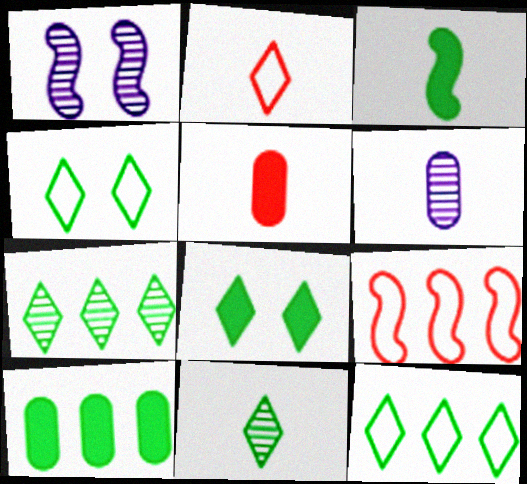[[1, 2, 10], 
[1, 3, 9], 
[1, 5, 12], 
[2, 3, 6], 
[3, 8, 10], 
[6, 8, 9], 
[8, 11, 12]]